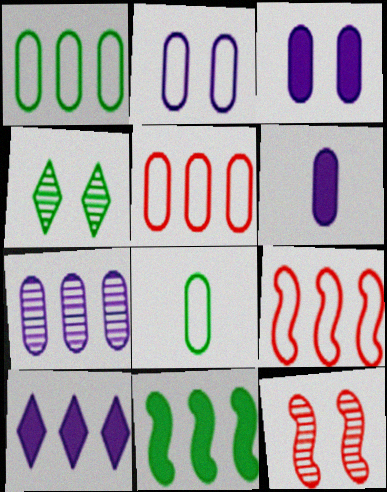[[2, 5, 8], 
[2, 6, 7], 
[4, 6, 9], 
[4, 8, 11], 
[8, 10, 12]]